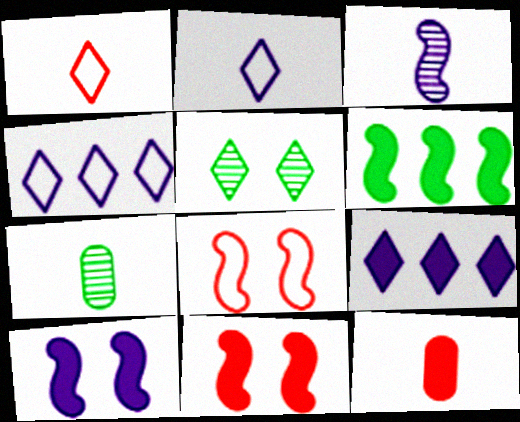[[1, 5, 9], 
[3, 6, 8], 
[4, 7, 11], 
[7, 8, 9]]